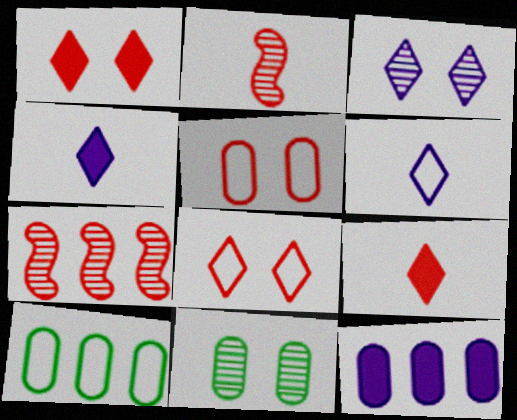[[5, 7, 9]]